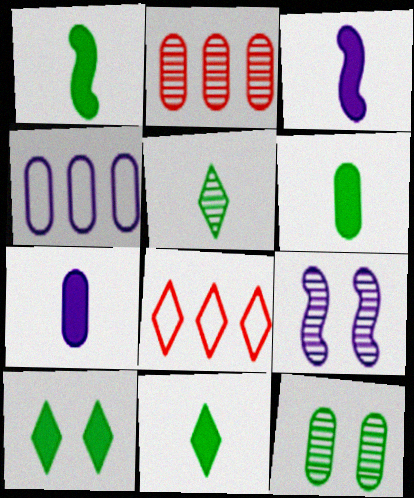[[1, 6, 11], 
[2, 5, 9], 
[3, 8, 12], 
[6, 8, 9]]